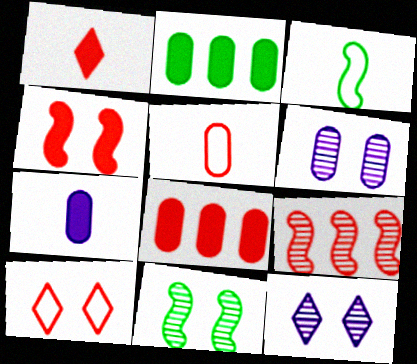[[1, 4, 8], 
[2, 5, 6], 
[3, 8, 12]]